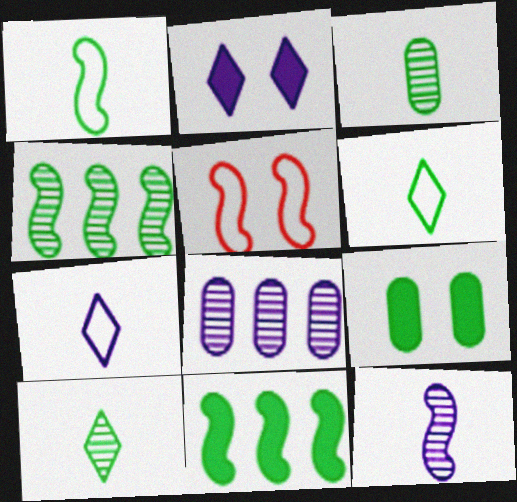[[4, 6, 9], 
[5, 11, 12]]